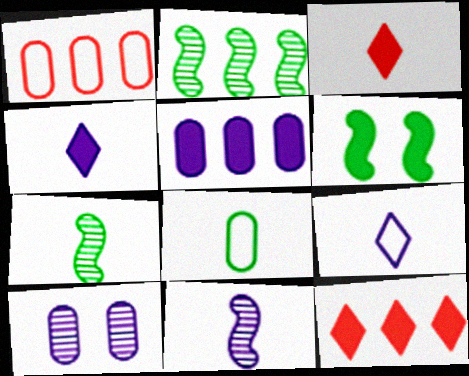[[3, 5, 6], 
[3, 8, 11]]